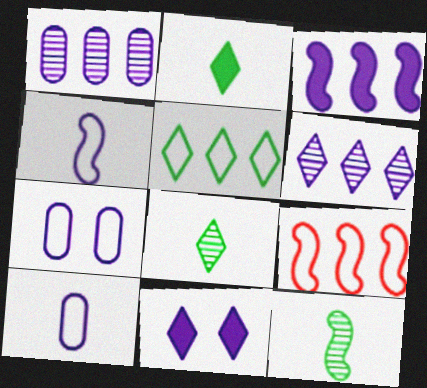[[1, 4, 11]]